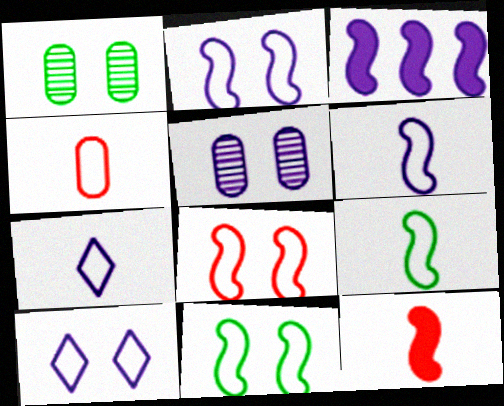[[2, 8, 11], 
[3, 5, 7], 
[4, 7, 9]]